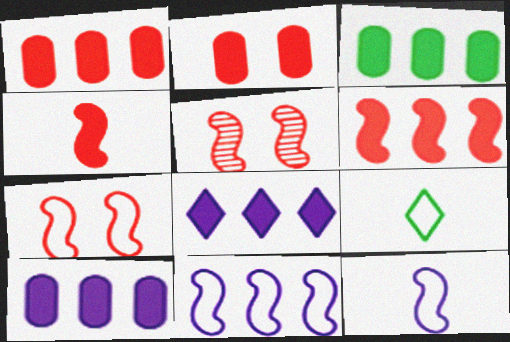[[1, 3, 10], 
[3, 6, 8], 
[5, 9, 10]]